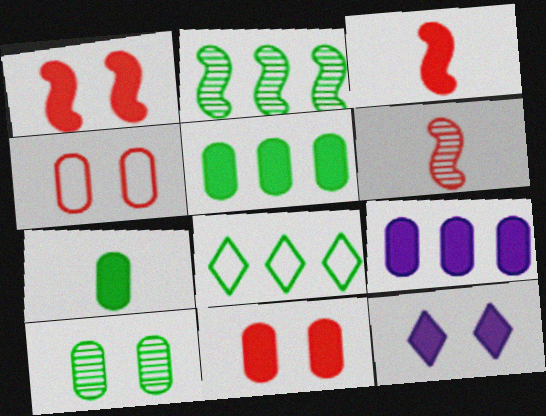[[2, 5, 8], 
[3, 5, 12], 
[7, 9, 11]]